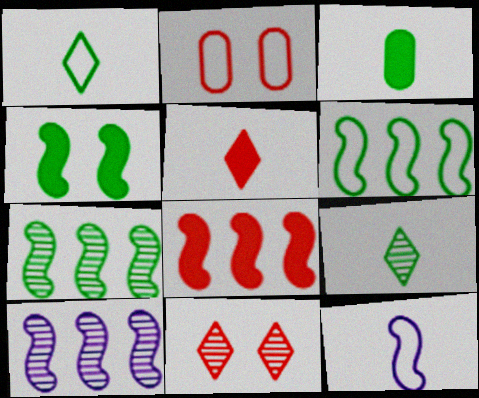[[6, 8, 10]]